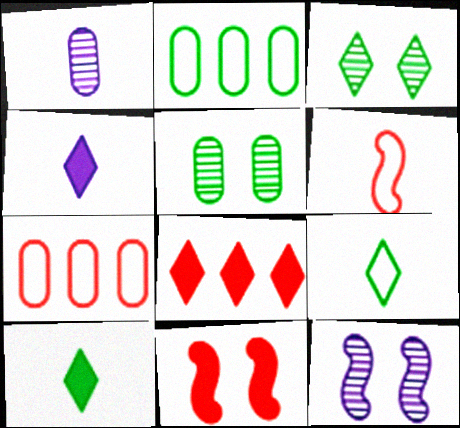[[1, 6, 10], 
[7, 10, 12]]